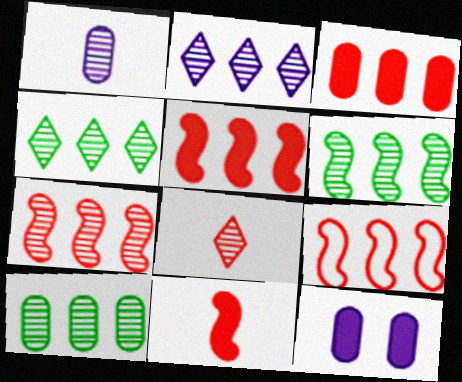[[2, 7, 10], 
[4, 6, 10], 
[5, 7, 9]]